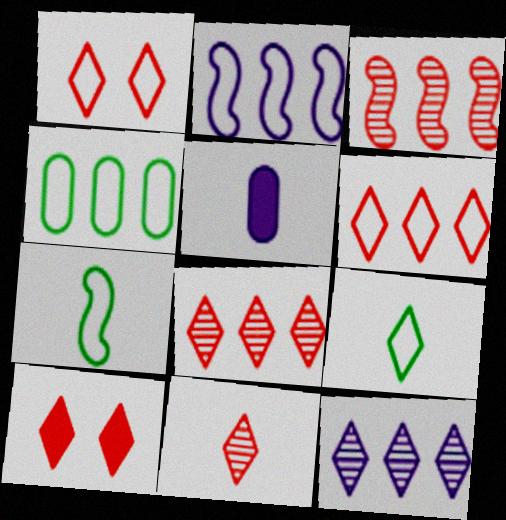[[2, 4, 6], 
[5, 7, 11], 
[6, 10, 11], 
[9, 10, 12]]